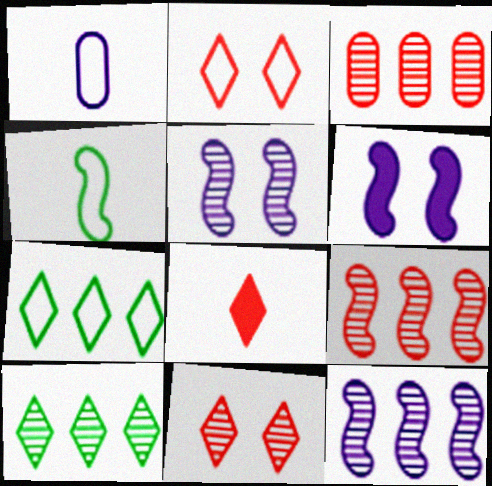[[3, 10, 12], 
[4, 6, 9]]